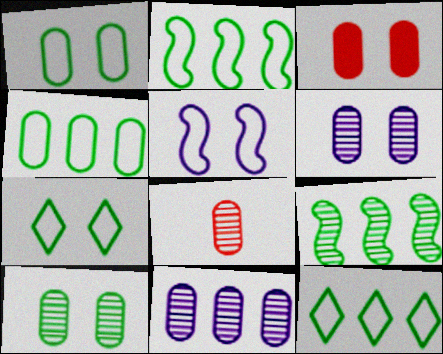[[1, 3, 6], 
[2, 4, 12], 
[8, 10, 11]]